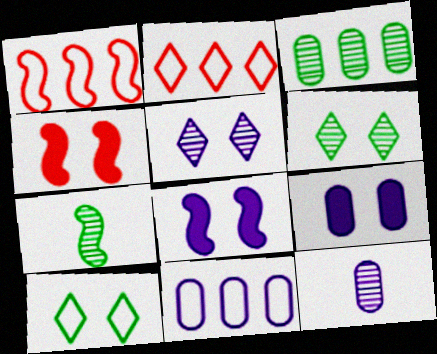[[1, 7, 8], 
[2, 7, 9], 
[3, 6, 7], 
[9, 11, 12]]